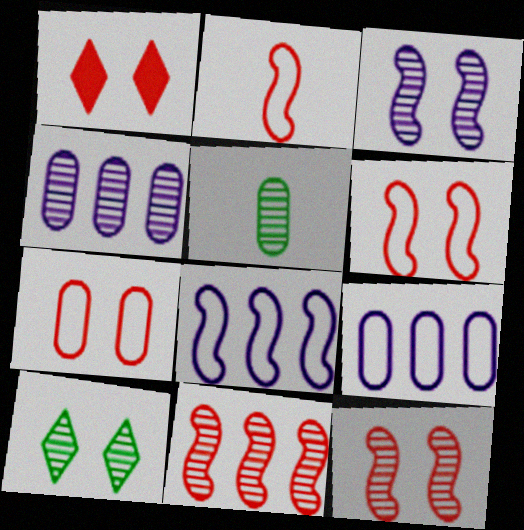[[1, 5, 8], 
[1, 7, 12]]